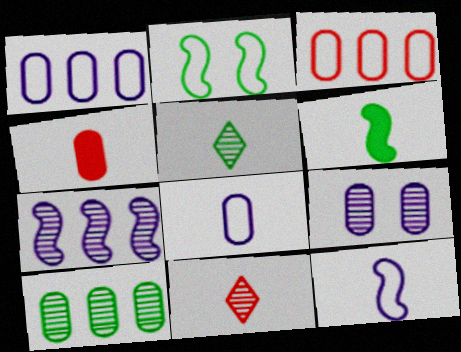[[4, 5, 12], 
[6, 8, 11]]